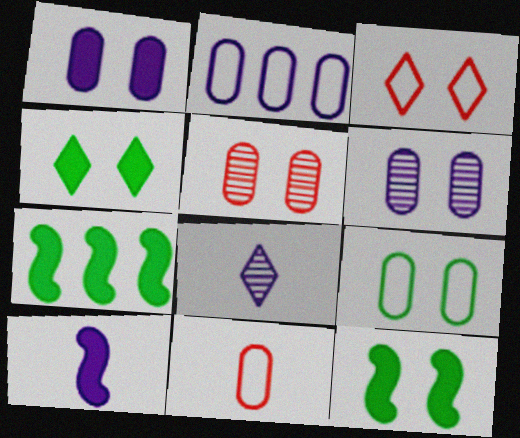[[1, 5, 9], 
[2, 9, 11], 
[3, 6, 12]]